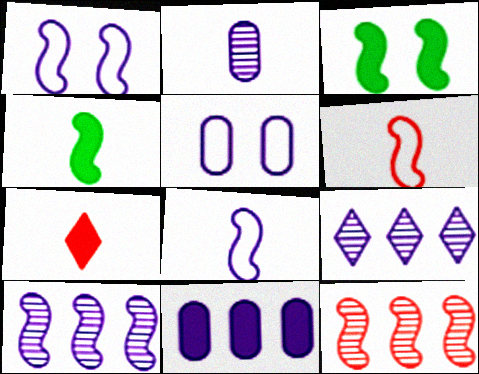[[1, 4, 12], 
[2, 5, 11], 
[3, 6, 10], 
[3, 7, 11], 
[3, 8, 12]]